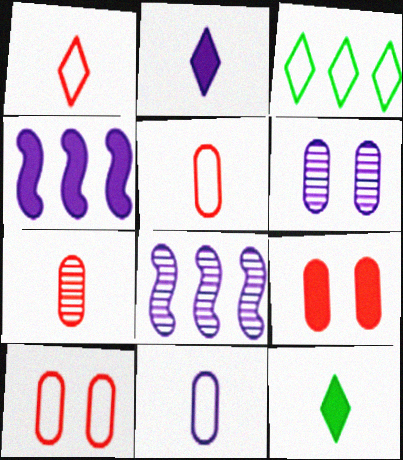[[4, 9, 12], 
[8, 10, 12]]